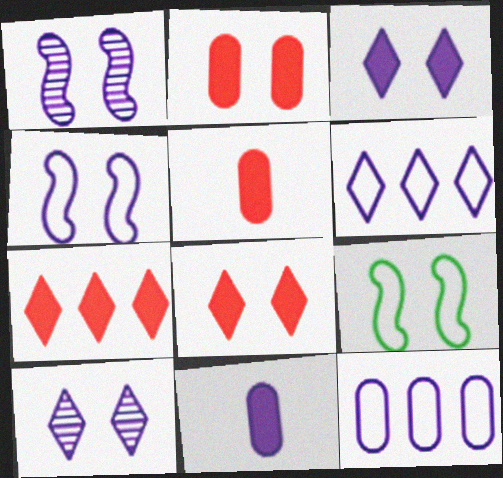[[1, 6, 11], 
[2, 9, 10]]